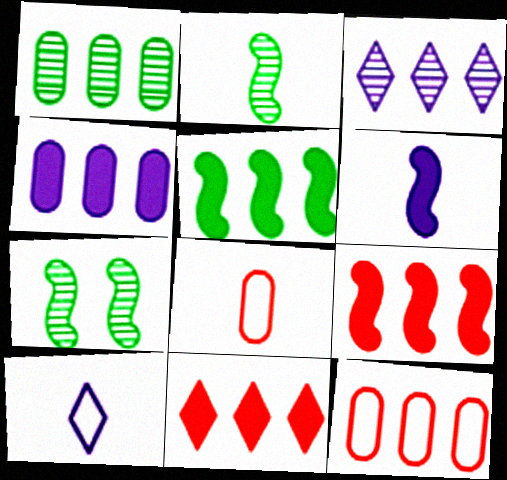[[1, 4, 12], 
[3, 5, 12], 
[4, 5, 11]]